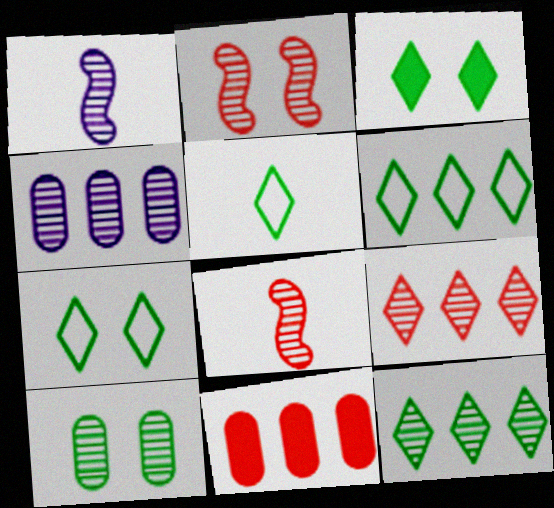[[1, 7, 11], 
[1, 9, 10], 
[3, 5, 12], 
[5, 6, 7]]